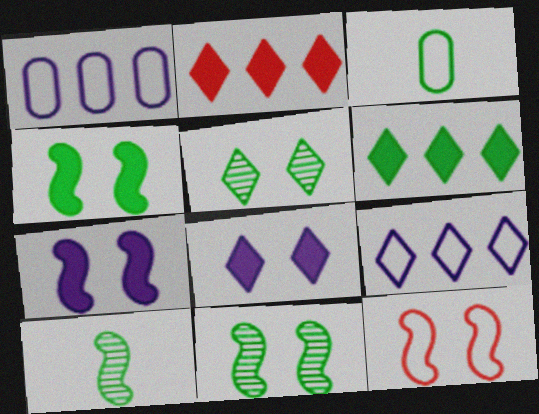[[3, 6, 11], 
[3, 9, 12], 
[7, 11, 12]]